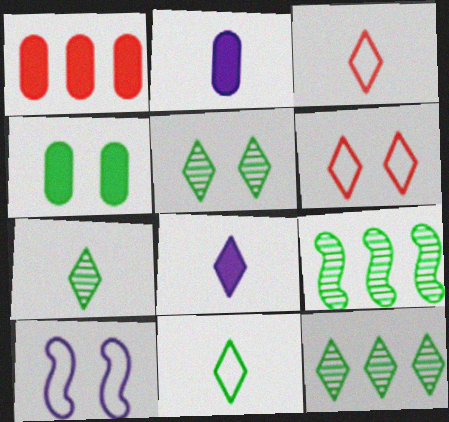[[1, 2, 4], 
[1, 7, 10], 
[2, 6, 9], 
[3, 7, 8], 
[4, 9, 11], 
[5, 7, 12], 
[6, 8, 12]]